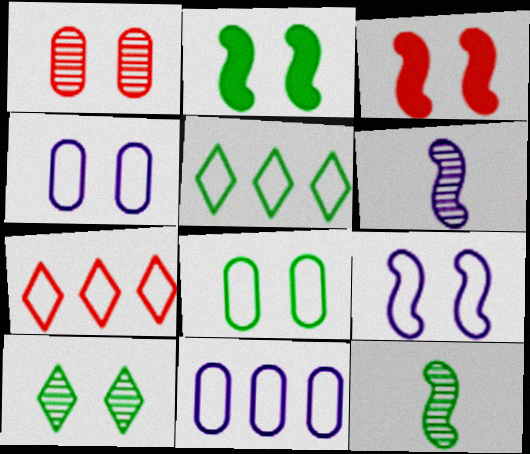[[2, 8, 10], 
[3, 4, 10]]